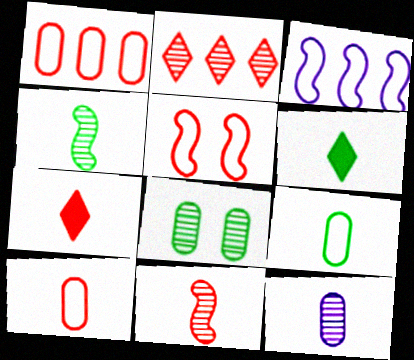[[3, 7, 8], 
[4, 6, 9], 
[7, 10, 11]]